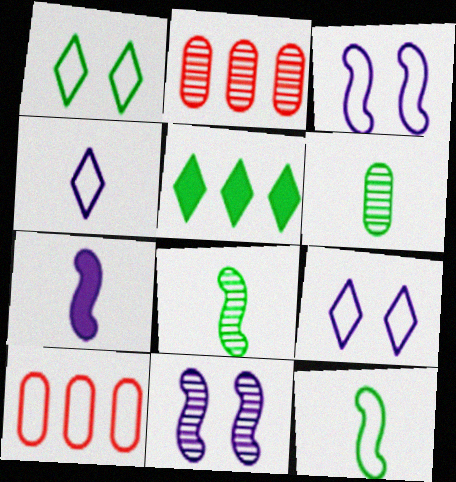[[1, 2, 7], 
[9, 10, 12]]